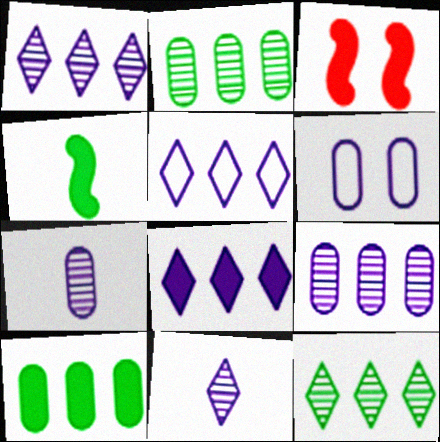[[1, 5, 8]]